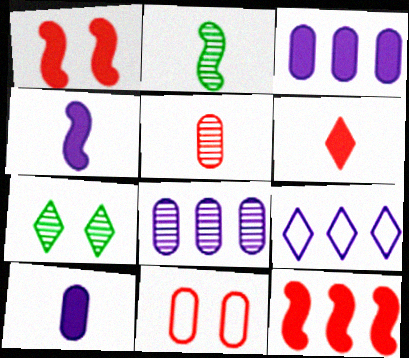[[6, 7, 9]]